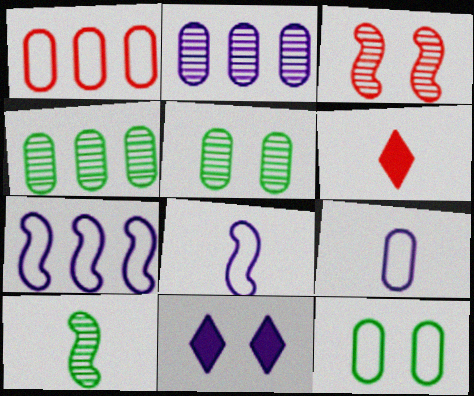[[1, 3, 6], 
[1, 9, 12], 
[1, 10, 11], 
[2, 8, 11], 
[3, 11, 12], 
[5, 6, 7], 
[6, 9, 10]]